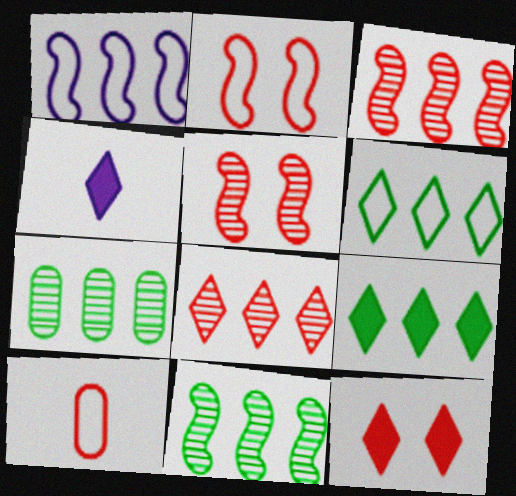[[2, 4, 7], 
[3, 10, 12], 
[4, 9, 12]]